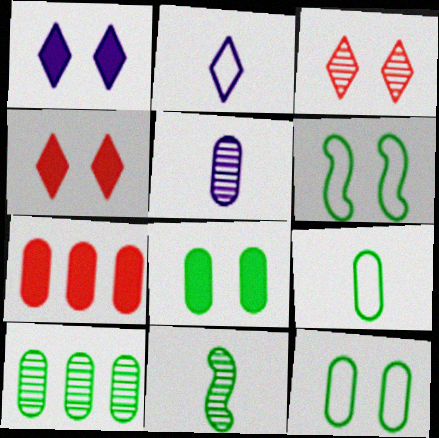[[5, 7, 12], 
[8, 9, 10]]